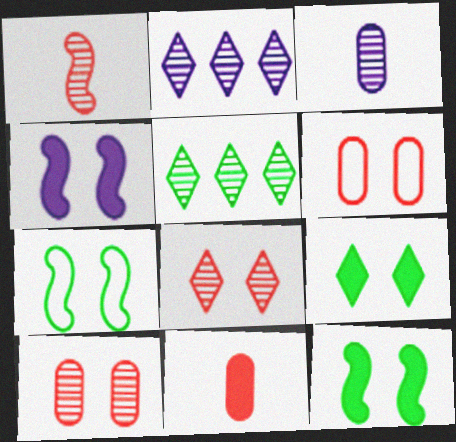[[2, 7, 11]]